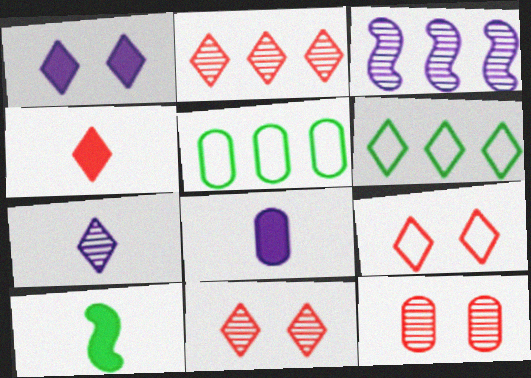[[2, 4, 9], 
[4, 8, 10], 
[5, 8, 12]]